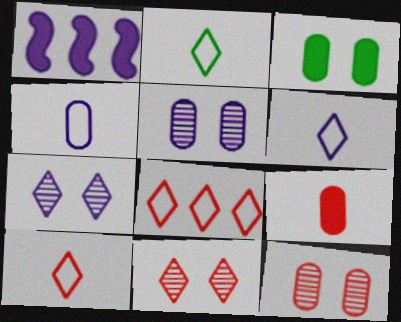[[1, 2, 12], 
[1, 4, 7], 
[1, 5, 6], 
[2, 6, 10]]